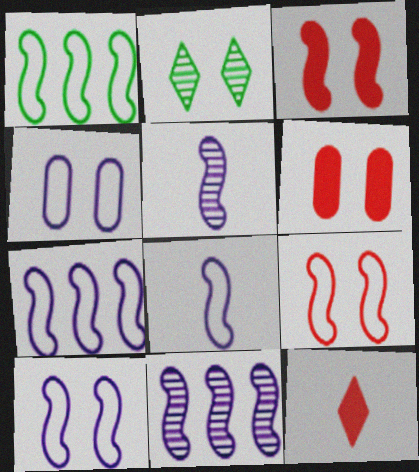[[1, 3, 5], 
[1, 8, 9], 
[2, 3, 4], 
[2, 6, 10], 
[7, 8, 10]]